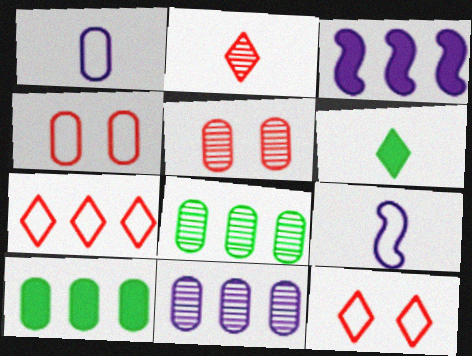[[1, 5, 10], 
[3, 7, 8]]